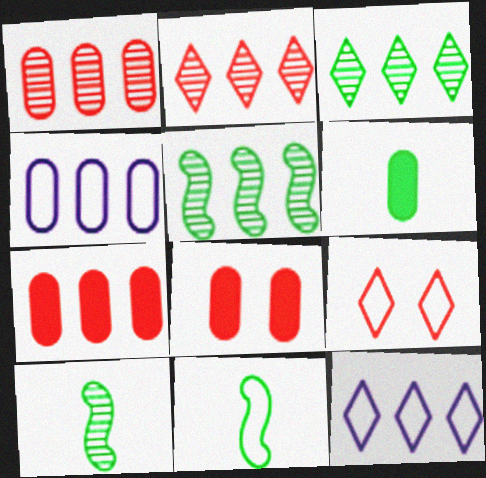[[4, 9, 11], 
[5, 7, 12], 
[8, 10, 12]]